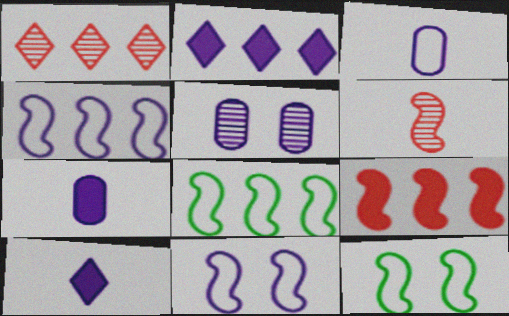[[1, 7, 12], 
[4, 5, 10]]